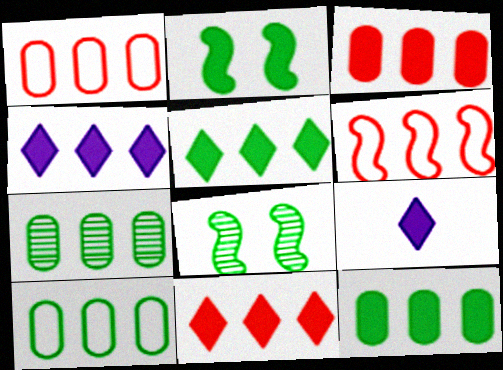[[1, 8, 9], 
[2, 3, 9], 
[4, 5, 11], 
[4, 6, 7], 
[7, 10, 12]]